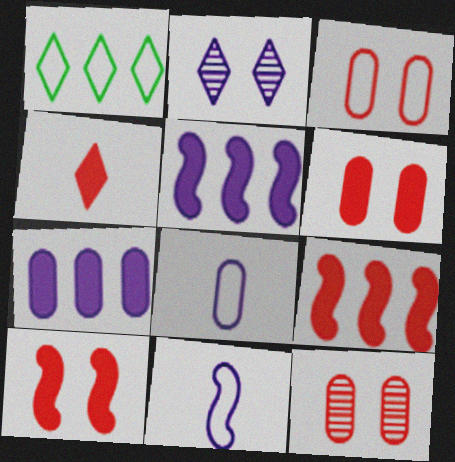[[1, 2, 4], 
[1, 3, 11], 
[2, 5, 8], 
[2, 7, 11], 
[3, 6, 12], 
[4, 6, 9]]